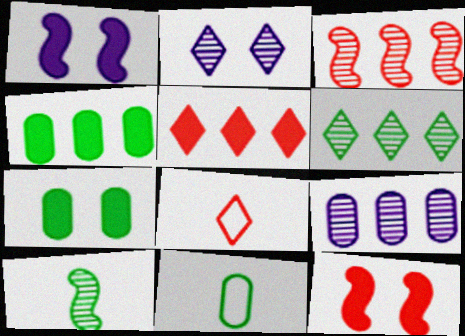[[3, 6, 9]]